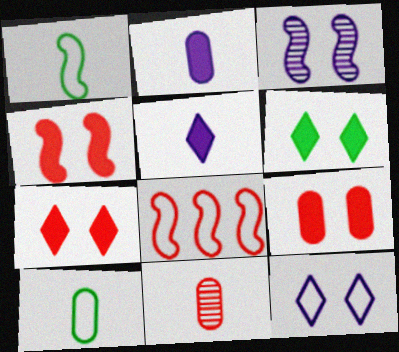[[1, 5, 11], 
[2, 10, 11], 
[4, 7, 9], 
[7, 8, 11], 
[8, 10, 12]]